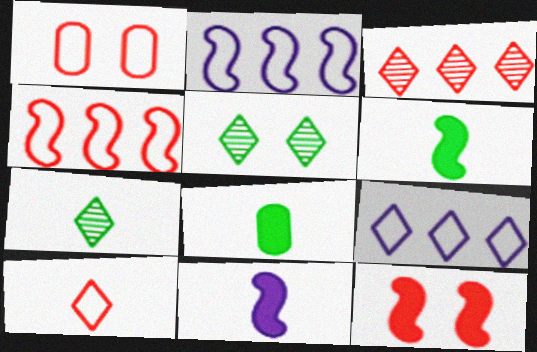[[1, 4, 10]]